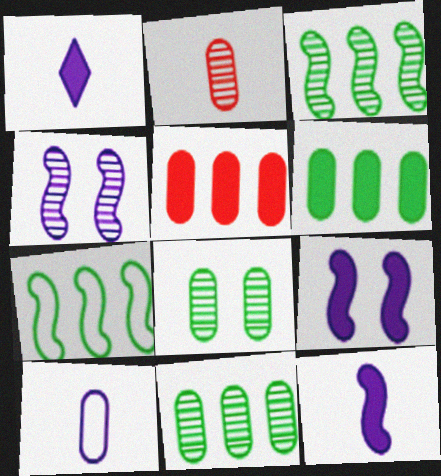[[5, 8, 10]]